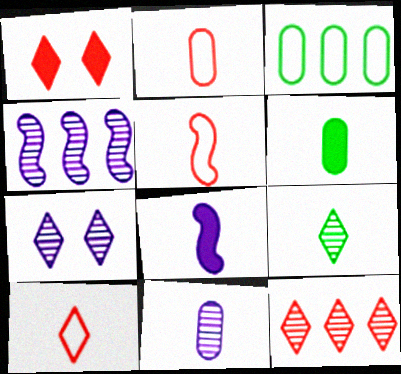[[1, 10, 12], 
[2, 5, 10], 
[2, 6, 11], 
[2, 8, 9], 
[4, 7, 11], 
[7, 9, 12]]